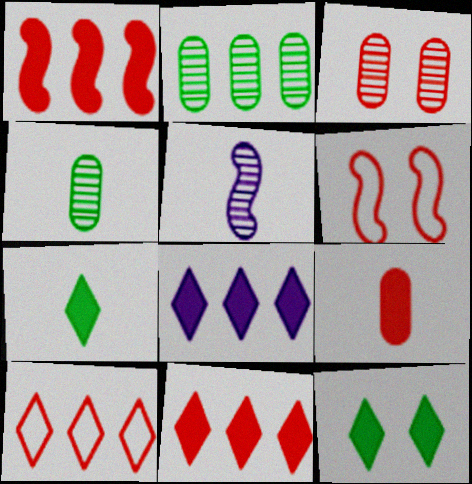[[4, 6, 8]]